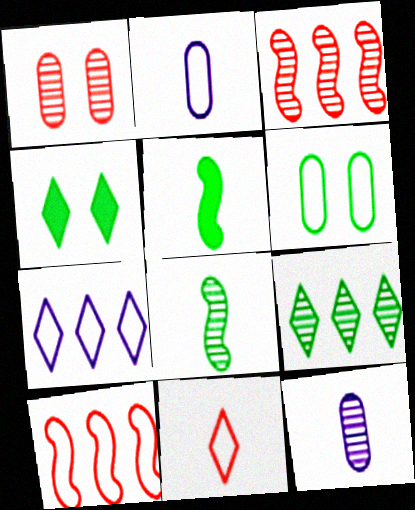[[1, 5, 7], 
[2, 3, 4], 
[4, 10, 12], 
[5, 6, 9], 
[5, 11, 12]]